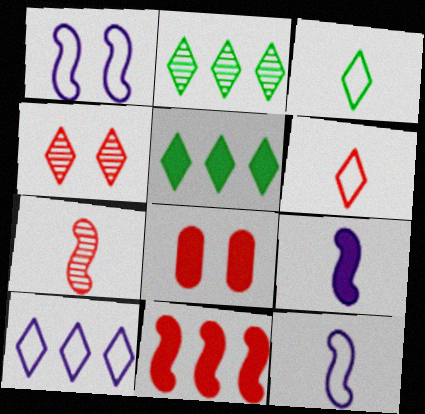[[2, 8, 12], 
[5, 8, 9]]